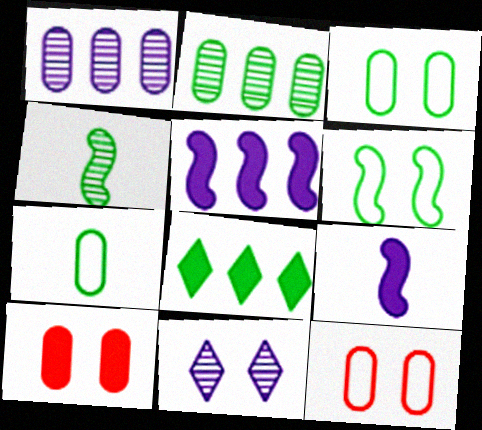[[1, 7, 10], 
[3, 4, 8], 
[6, 10, 11], 
[8, 9, 10]]